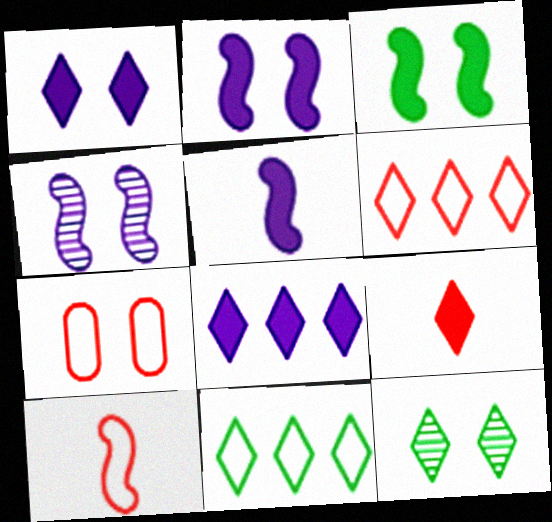[[2, 7, 12], 
[6, 7, 10]]